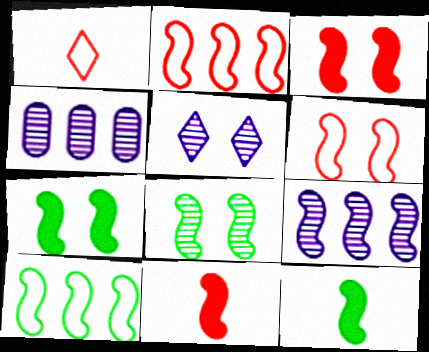[[1, 4, 7], 
[6, 9, 12], 
[8, 10, 12]]